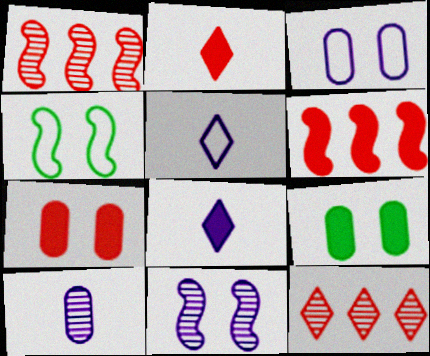[[1, 5, 9], 
[2, 6, 7], 
[6, 8, 9]]